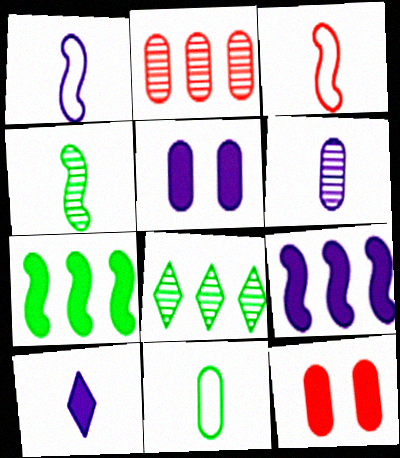[[1, 6, 10], 
[1, 8, 12], 
[2, 5, 11], 
[3, 5, 8], 
[5, 9, 10], 
[7, 10, 12]]